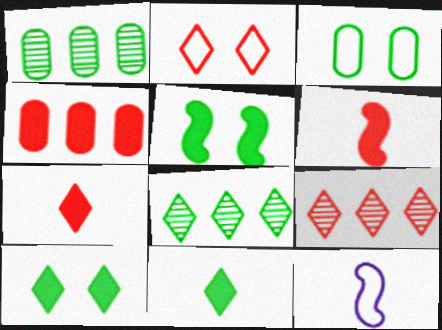[[2, 7, 9]]